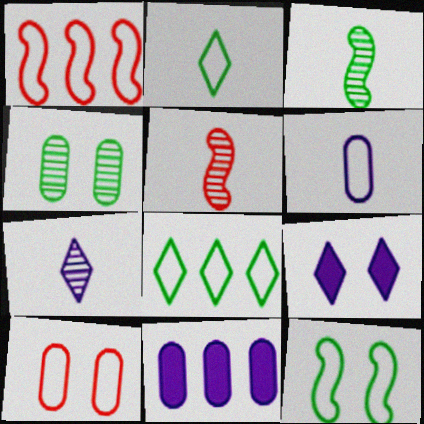[]